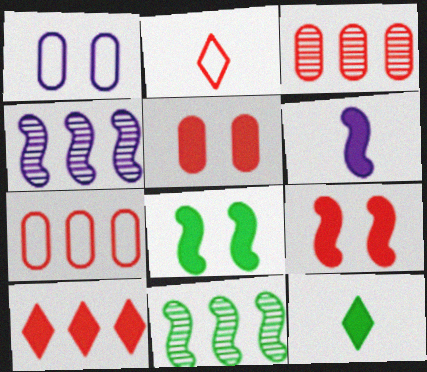[[2, 3, 9]]